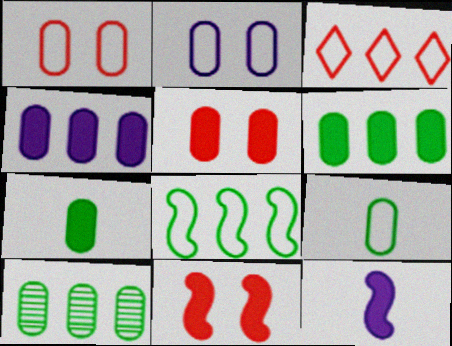[[4, 5, 7]]